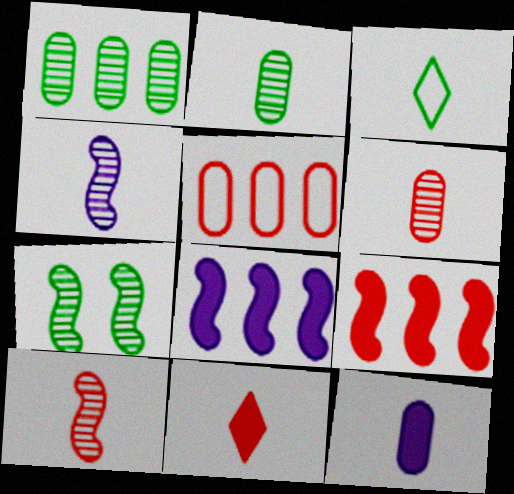[[3, 10, 12]]